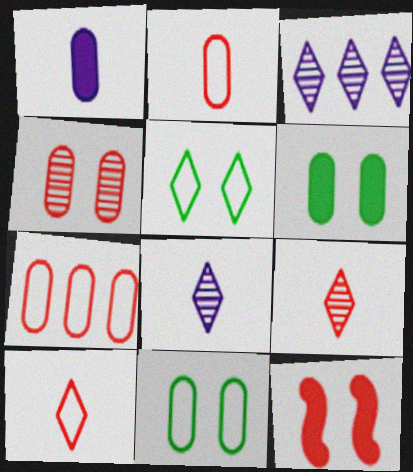[[7, 9, 12]]